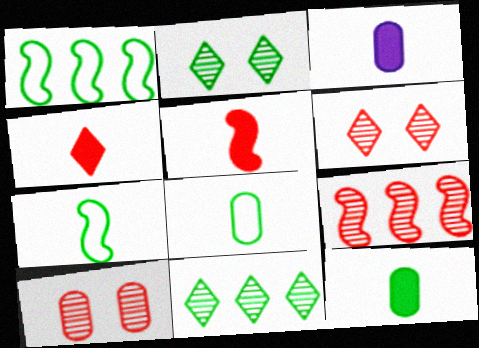[[1, 2, 12], 
[1, 3, 6]]